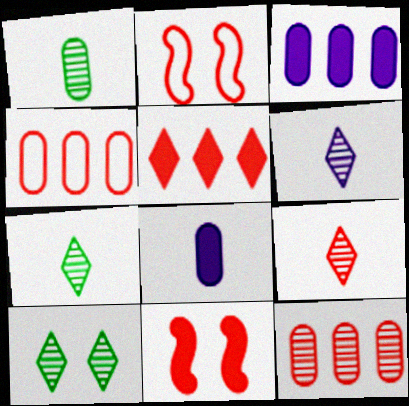[[2, 3, 7], 
[4, 9, 11], 
[6, 7, 9]]